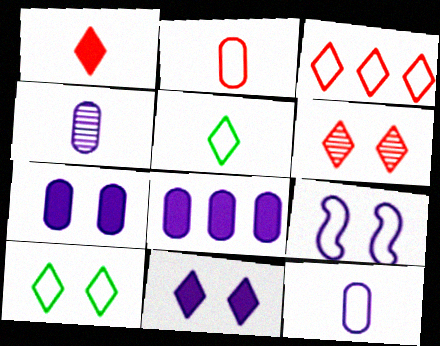[[1, 3, 6], 
[6, 10, 11]]